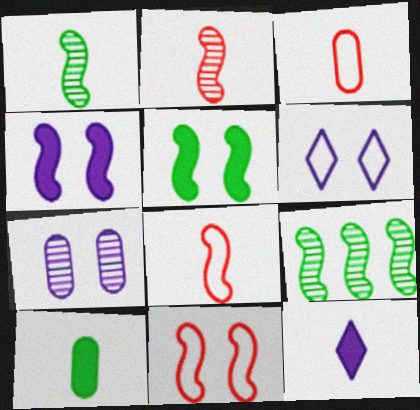[[1, 3, 12], 
[4, 6, 7], 
[4, 8, 9]]